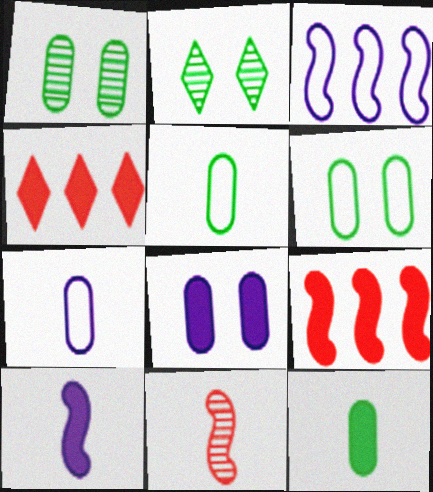[[2, 7, 9]]